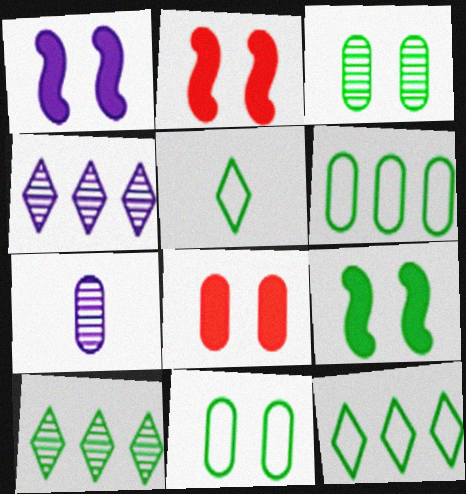[[1, 2, 9], 
[2, 7, 12], 
[6, 7, 8]]